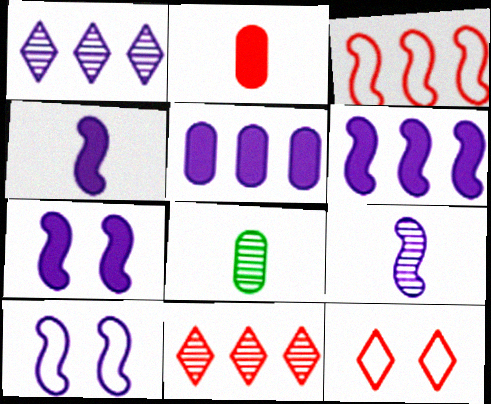[[4, 6, 7], 
[6, 8, 12], 
[6, 9, 10]]